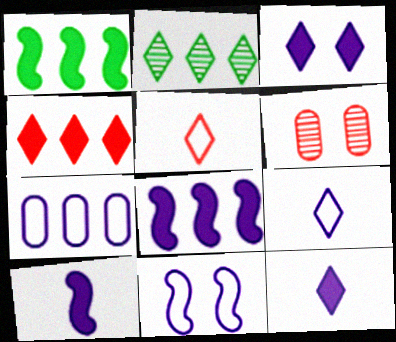[[1, 6, 9], 
[2, 3, 5], 
[7, 9, 11]]